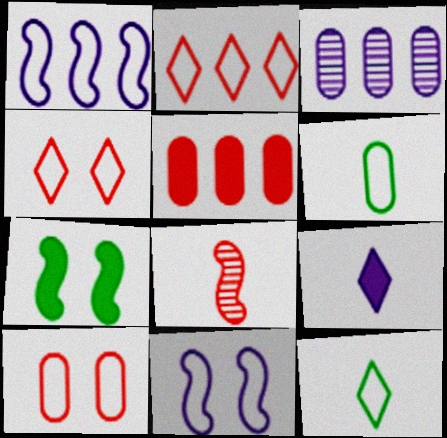[[1, 4, 6], 
[1, 7, 8], 
[1, 10, 12], 
[2, 6, 11], 
[3, 9, 11], 
[4, 5, 8], 
[5, 7, 9], 
[6, 8, 9]]